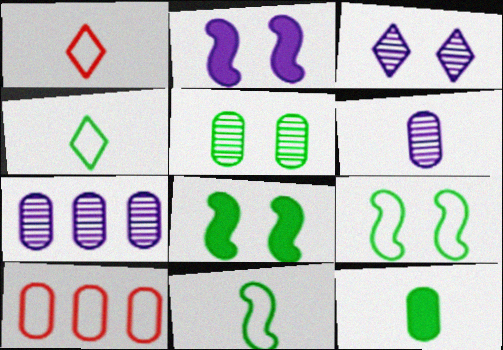[[1, 7, 8]]